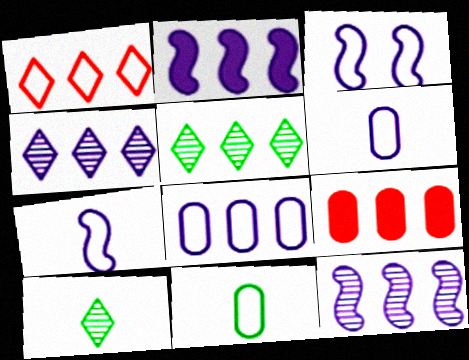[[1, 3, 11], 
[2, 4, 8], 
[3, 9, 10]]